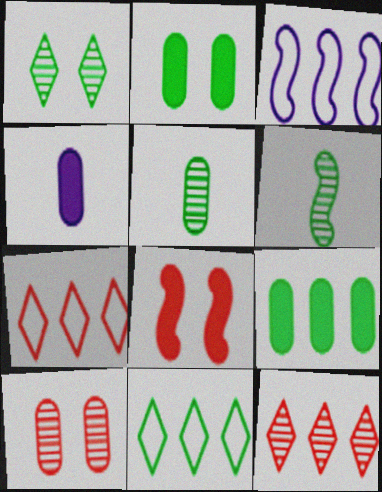[[2, 6, 11], 
[3, 6, 8], 
[3, 9, 12]]